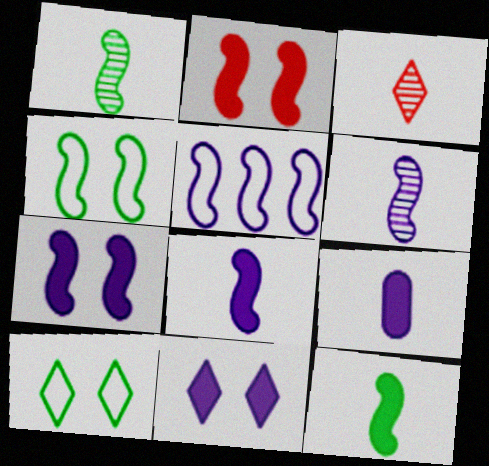[[1, 2, 5], 
[5, 6, 7]]